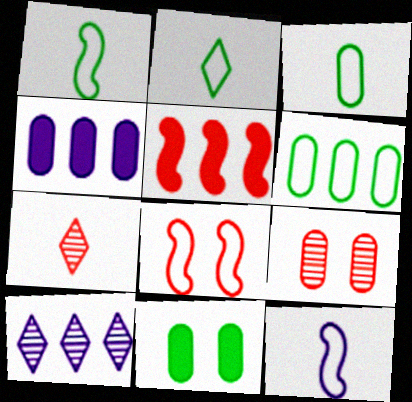[[1, 2, 3], 
[3, 4, 9], 
[5, 6, 10]]